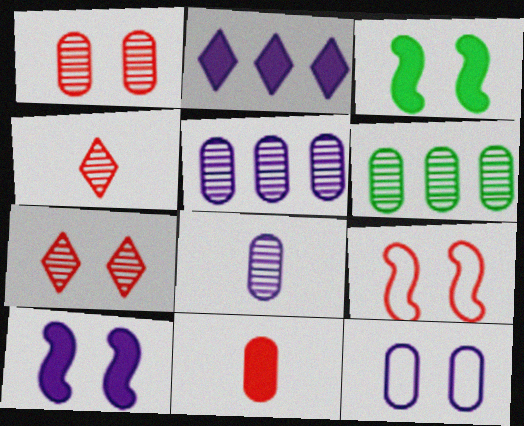[[1, 6, 8], 
[2, 3, 11], 
[3, 7, 12], 
[6, 11, 12]]